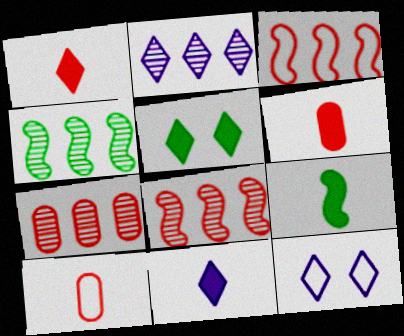[[2, 4, 7], 
[2, 11, 12], 
[4, 6, 12], 
[6, 9, 11], 
[7, 9, 12]]